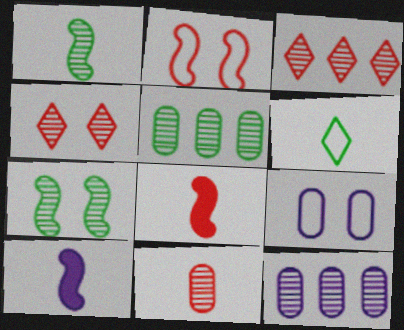[[1, 4, 12], 
[6, 10, 11]]